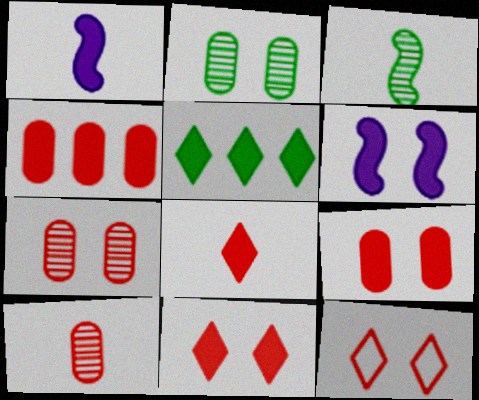[[1, 5, 9], 
[2, 6, 12]]